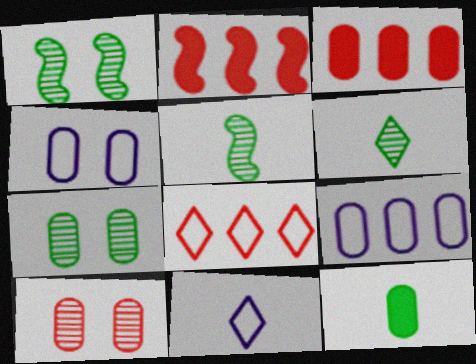[[1, 3, 11], 
[2, 4, 6], 
[2, 7, 11], 
[9, 10, 12]]